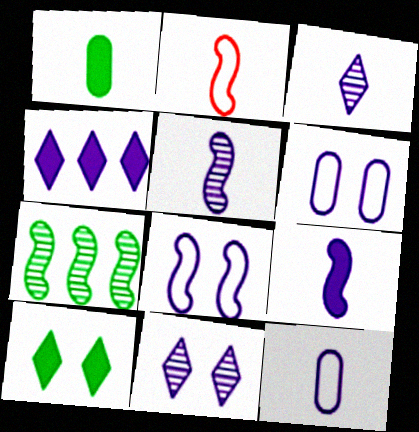[[1, 2, 3], 
[3, 9, 12], 
[4, 5, 6]]